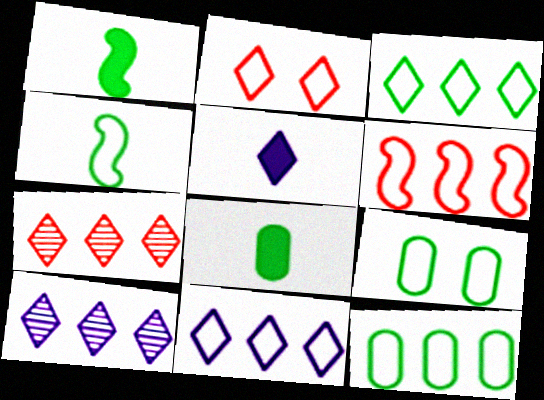[[3, 4, 9], 
[6, 11, 12]]